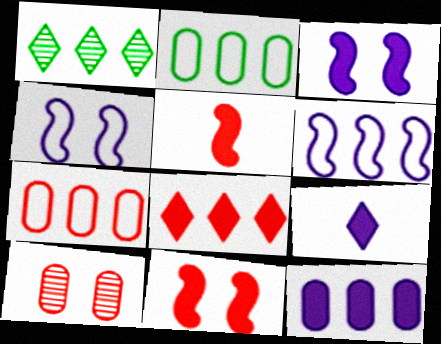[[3, 9, 12]]